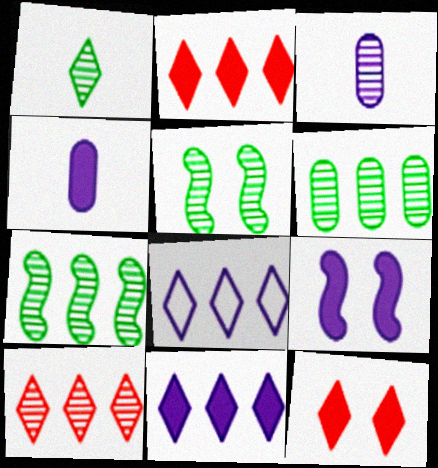[[1, 5, 6], 
[1, 8, 12], 
[3, 5, 10], 
[3, 8, 9], 
[4, 9, 11]]